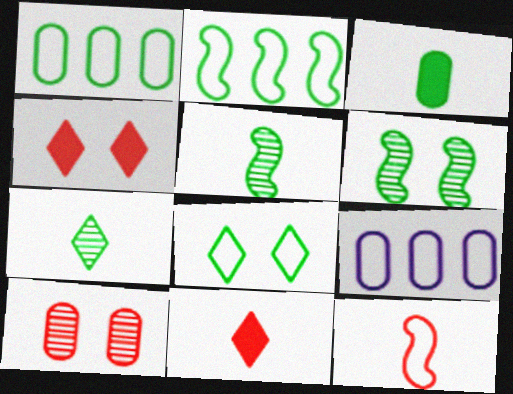[[3, 9, 10], 
[4, 5, 9], 
[6, 9, 11], 
[8, 9, 12]]